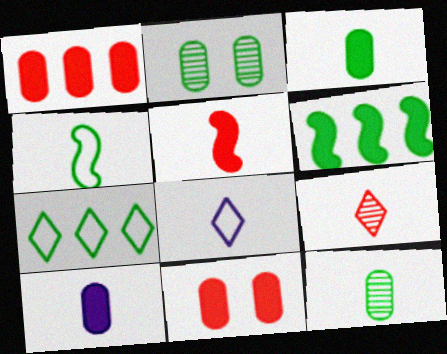[[4, 9, 10], 
[5, 8, 12]]